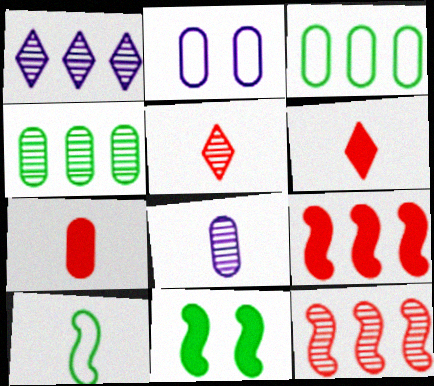[[1, 3, 9], 
[1, 4, 12], 
[2, 4, 7], 
[6, 8, 10]]